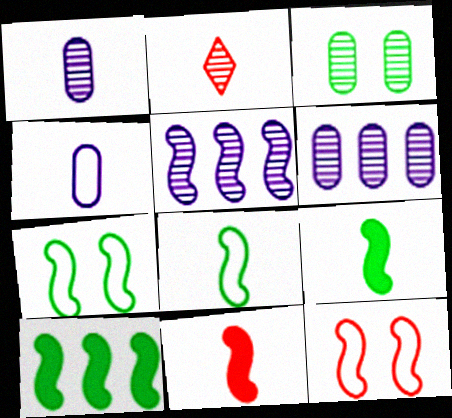[[2, 3, 5], 
[2, 4, 9], 
[5, 7, 11], 
[5, 9, 12]]